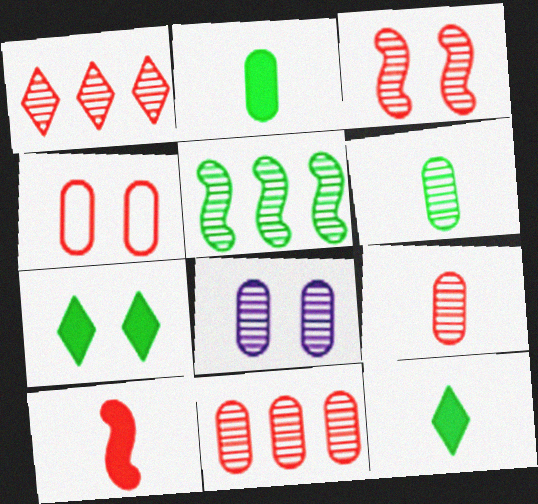[[1, 3, 9], 
[1, 4, 10], 
[6, 8, 11]]